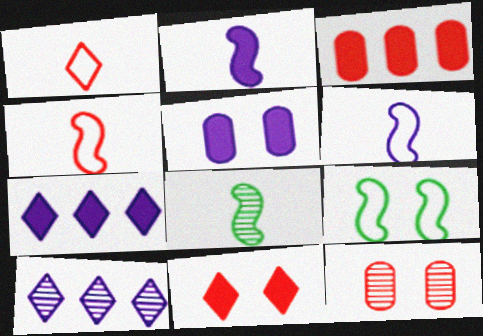[[2, 4, 8], 
[2, 5, 7], 
[5, 6, 10], 
[8, 10, 12]]